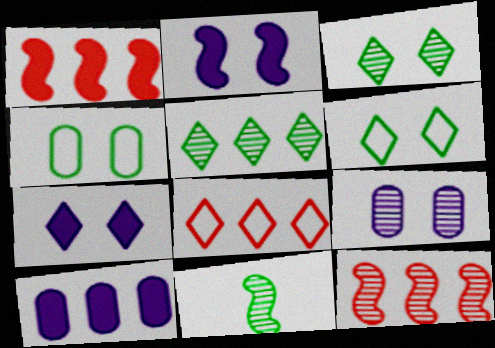[]